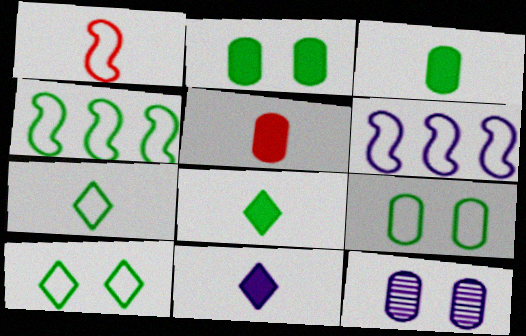[[4, 7, 9], 
[6, 11, 12]]